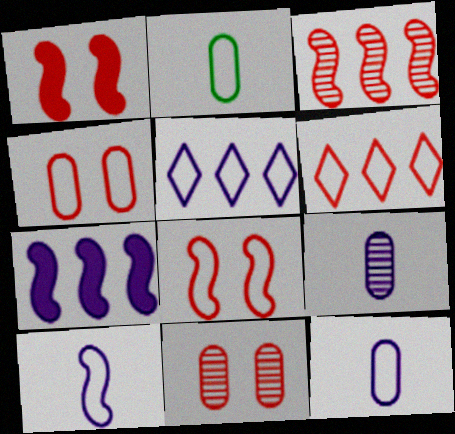[[2, 5, 8]]